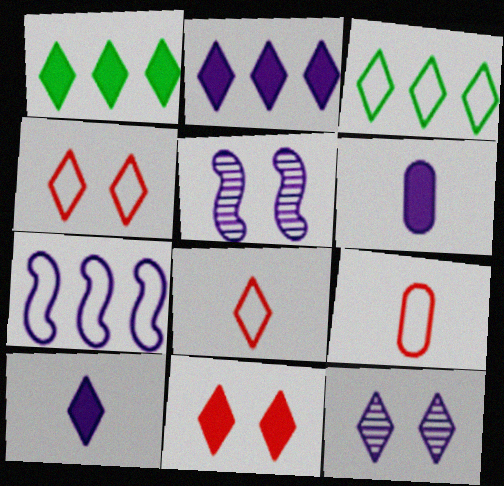[[1, 5, 9], 
[1, 8, 12], 
[1, 10, 11], 
[6, 7, 12]]